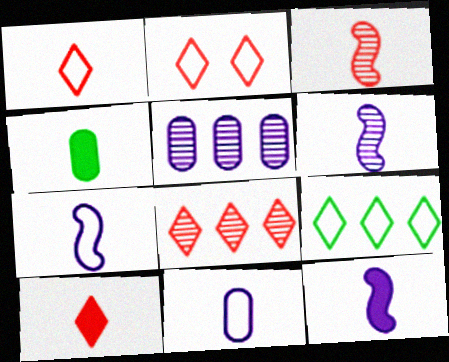[[1, 4, 6], 
[2, 8, 10], 
[4, 10, 12], 
[6, 7, 12]]